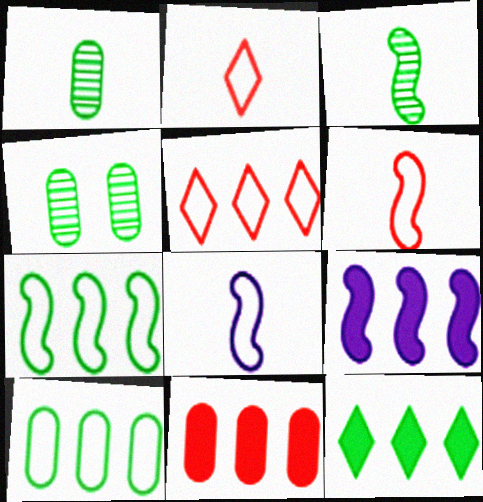[[2, 4, 9], 
[9, 11, 12]]